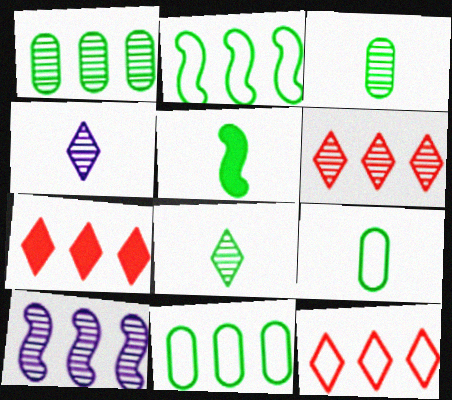[[1, 6, 10], 
[5, 8, 9], 
[6, 7, 12], 
[7, 10, 11]]